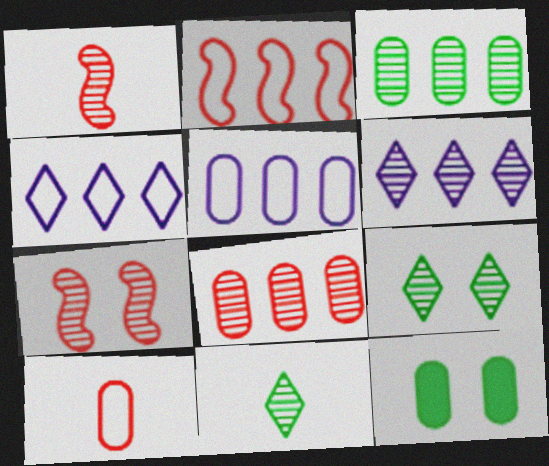[[1, 4, 12]]